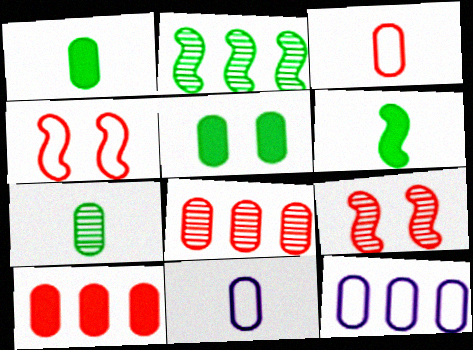[[5, 8, 11]]